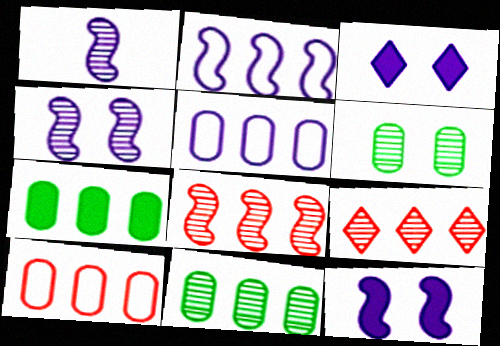[[1, 2, 12], 
[1, 3, 5], 
[1, 6, 9], 
[2, 7, 9]]